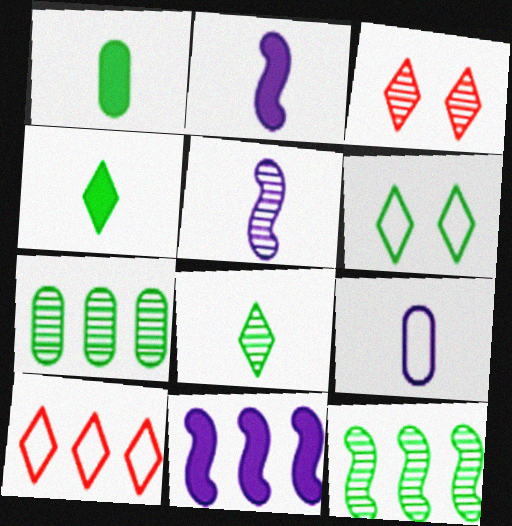[[1, 6, 12], 
[3, 5, 7], 
[7, 10, 11]]